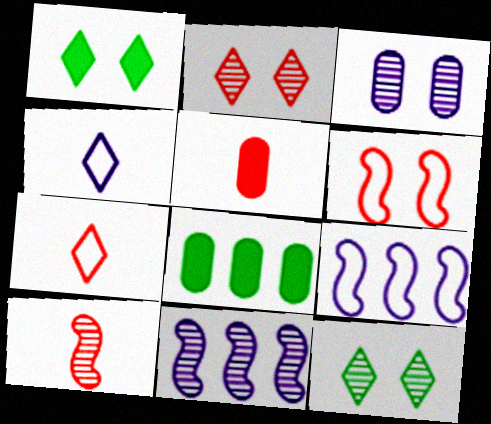[[1, 3, 6], 
[5, 7, 10], 
[5, 9, 12]]